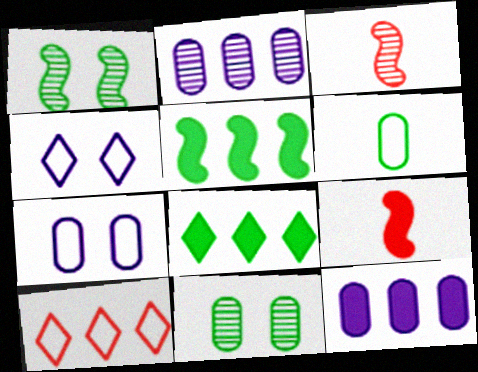[[1, 6, 8], 
[2, 5, 10], 
[3, 7, 8]]